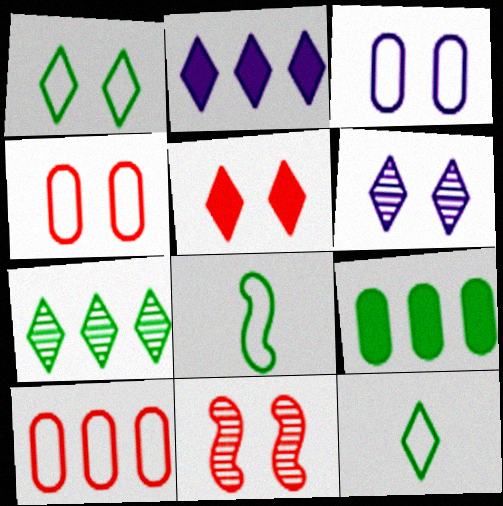[[1, 5, 6], 
[4, 5, 11]]